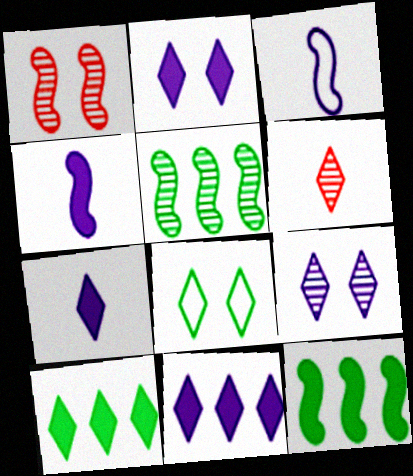[[1, 3, 12], 
[2, 7, 11], 
[6, 8, 11]]